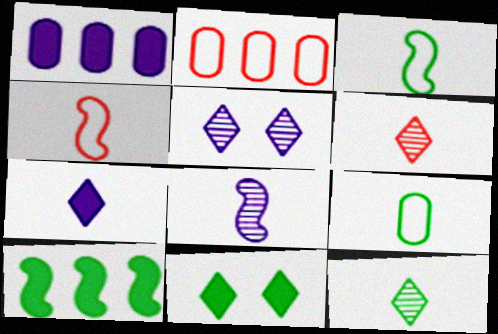[[2, 8, 11]]